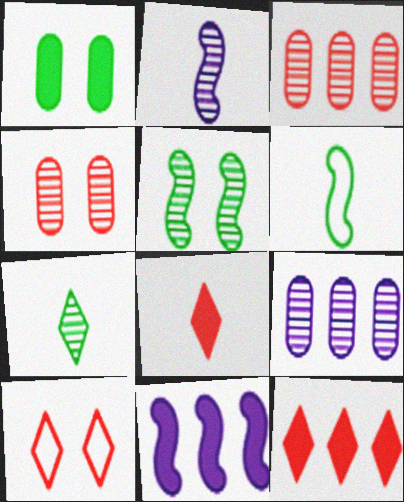[[1, 8, 11]]